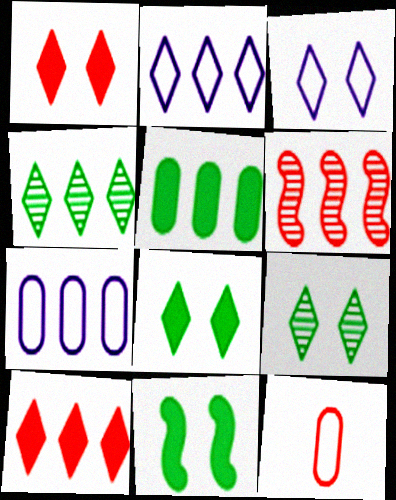[[1, 3, 9], 
[1, 6, 12], 
[2, 4, 10], 
[2, 5, 6]]